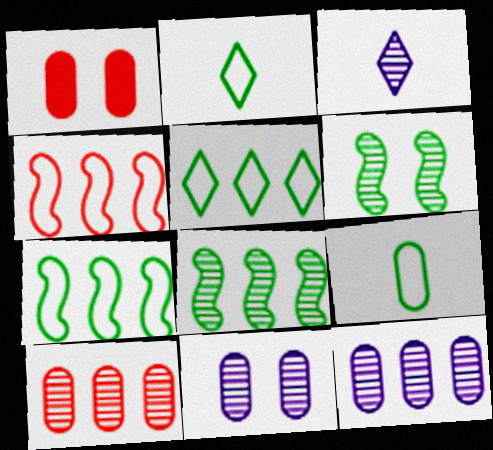[[1, 3, 7], 
[1, 9, 12], 
[3, 6, 10]]